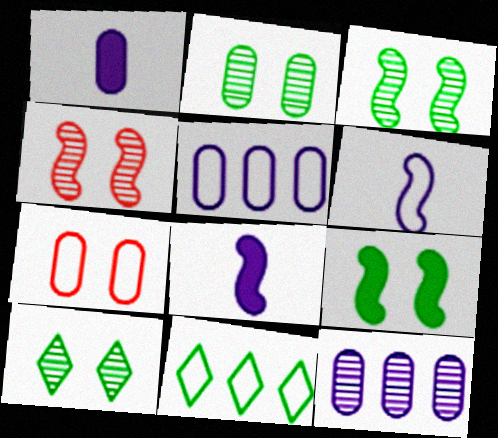[[1, 4, 11], 
[2, 3, 10], 
[6, 7, 11]]